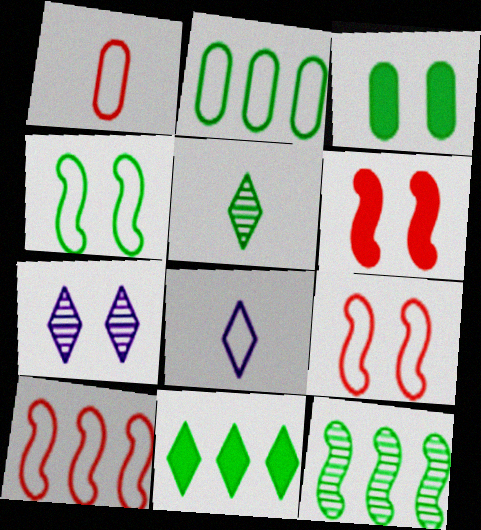[[2, 8, 9], 
[2, 11, 12], 
[3, 7, 9]]